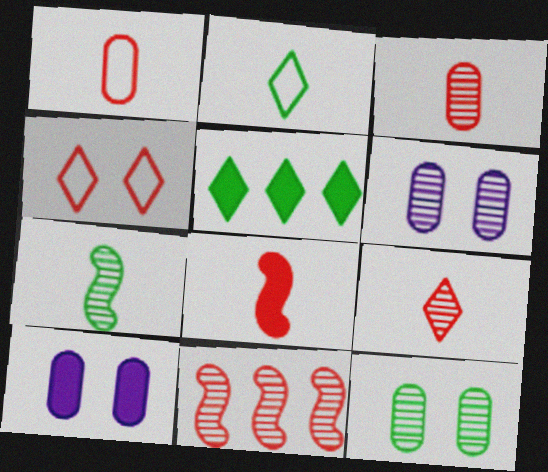[[1, 8, 9], 
[2, 10, 11], 
[5, 8, 10]]